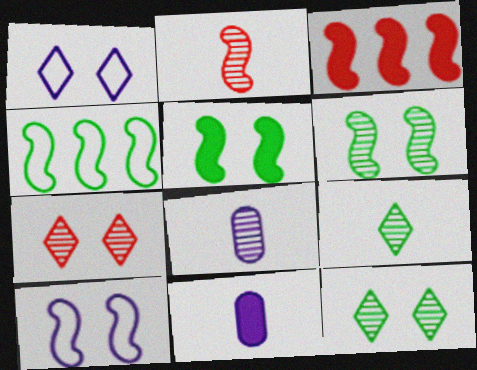[[2, 8, 9], 
[4, 7, 11]]